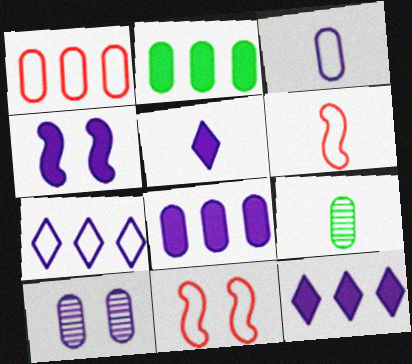[[3, 8, 10], 
[4, 5, 8], 
[5, 6, 9], 
[9, 11, 12]]